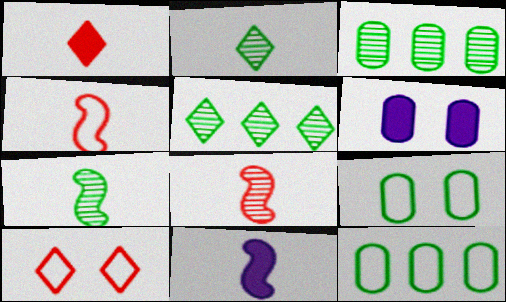[[3, 10, 11], 
[4, 5, 6], 
[4, 7, 11]]